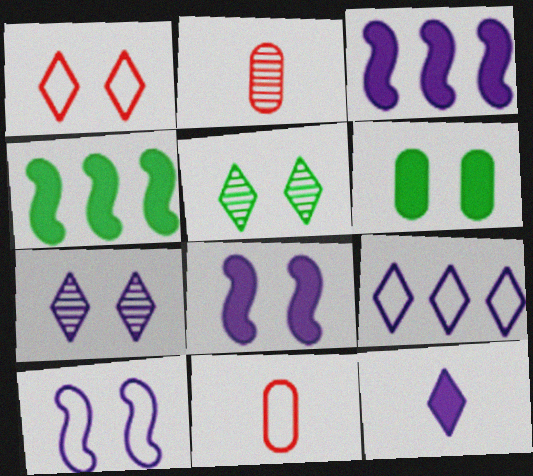[[3, 5, 11], 
[4, 7, 11], 
[7, 9, 12]]